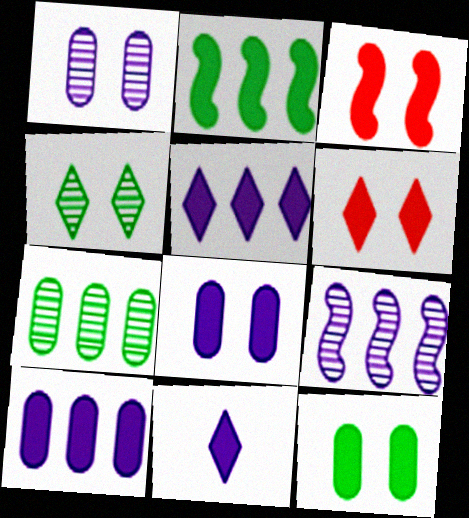[]